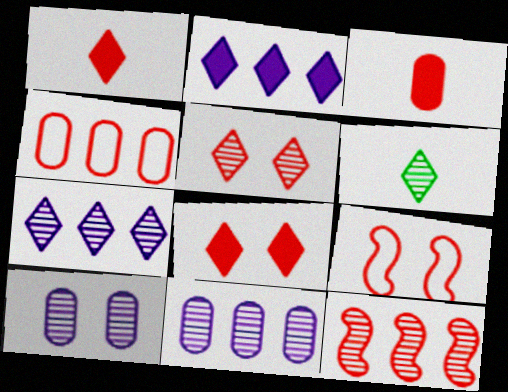[[5, 6, 7], 
[6, 10, 12]]